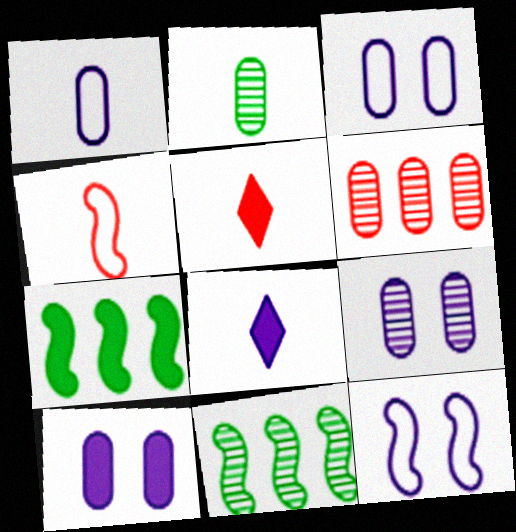[[2, 4, 8], 
[2, 6, 9], 
[3, 5, 11], 
[3, 9, 10], 
[5, 7, 10]]